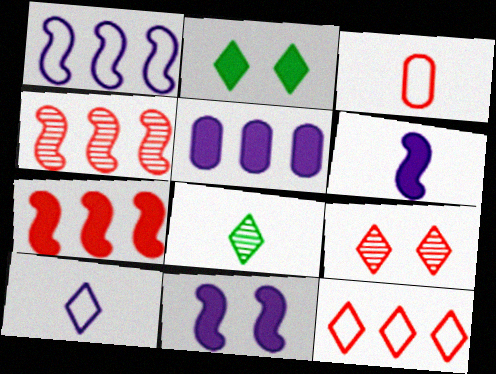[[3, 6, 8], 
[3, 7, 9]]